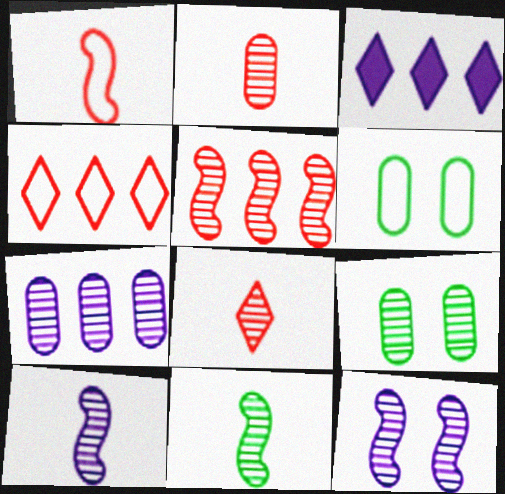[[1, 3, 9], 
[2, 7, 9], 
[5, 11, 12]]